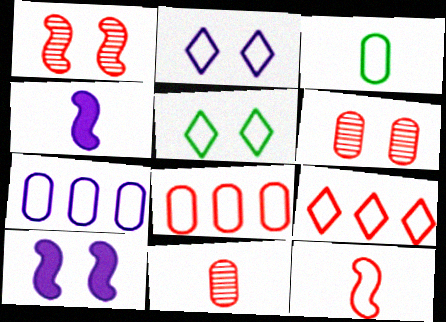[[5, 6, 10], 
[5, 7, 12]]